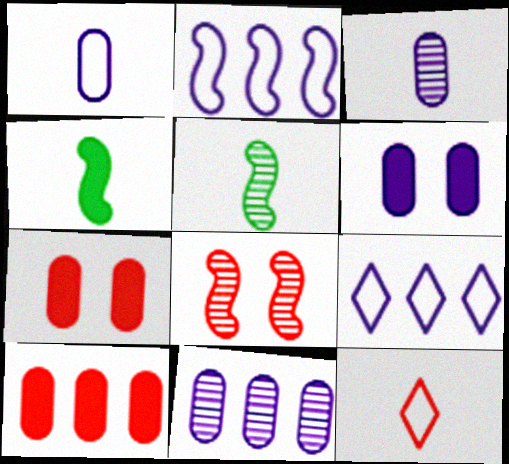[[1, 6, 11], 
[2, 4, 8], 
[3, 4, 12], 
[5, 7, 9], 
[8, 10, 12]]